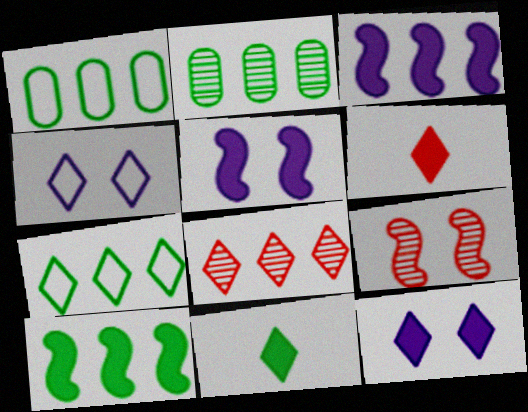[[1, 3, 8], 
[2, 7, 10], 
[4, 8, 11]]